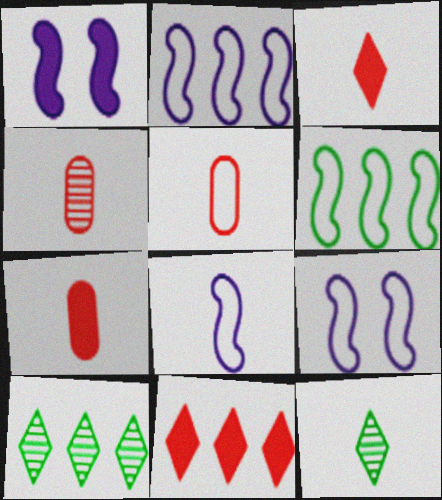[[1, 5, 10], 
[2, 8, 9], 
[4, 5, 7], 
[7, 8, 12], 
[7, 9, 10]]